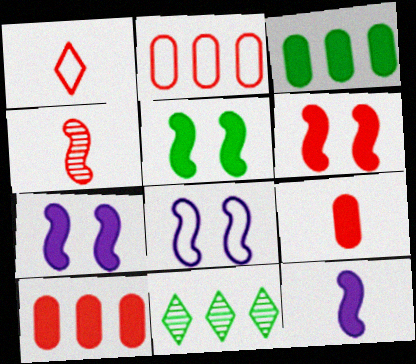[[1, 4, 9], 
[5, 6, 7], 
[8, 9, 11]]